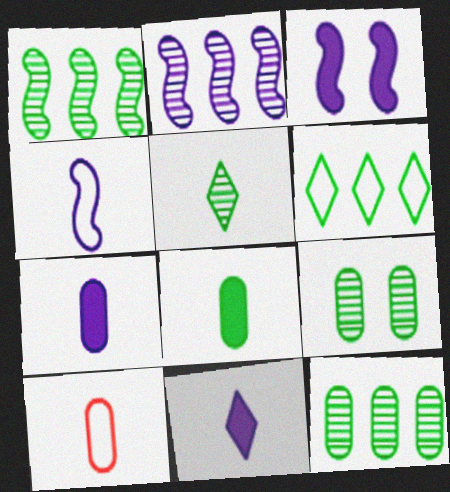[[1, 5, 9], 
[2, 3, 4]]